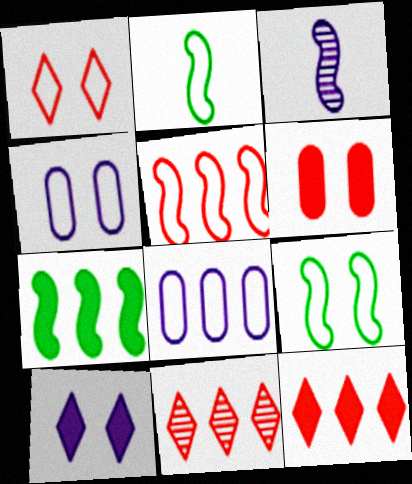[[1, 2, 8], 
[1, 4, 9], 
[3, 8, 10], 
[7, 8, 11]]